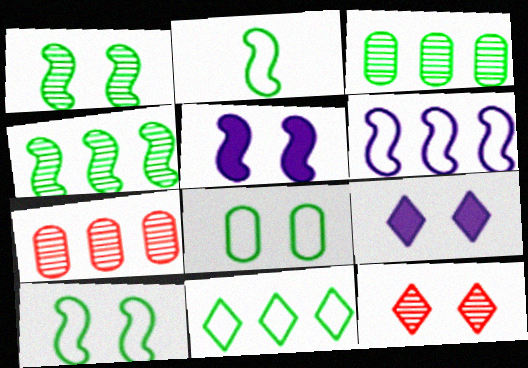[[2, 7, 9], 
[2, 8, 11], 
[5, 8, 12]]